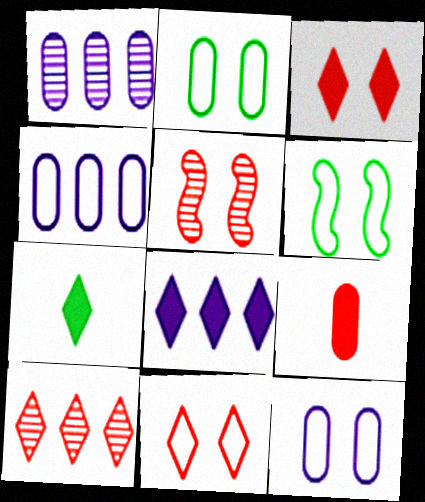[[1, 2, 9], 
[3, 7, 8], 
[4, 5, 7], 
[6, 11, 12]]